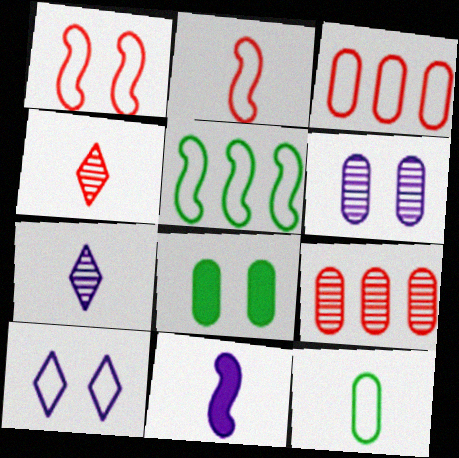[[4, 11, 12]]